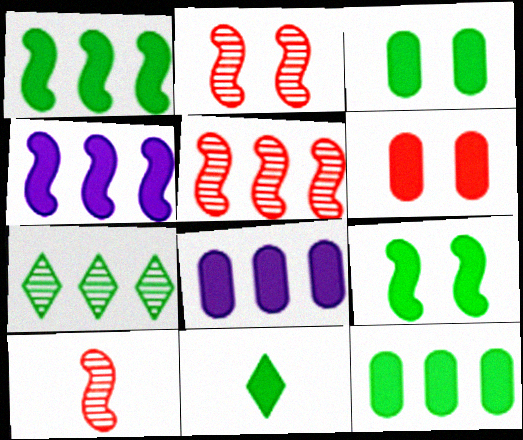[[1, 3, 11], 
[2, 5, 10], 
[4, 6, 11], 
[9, 11, 12]]